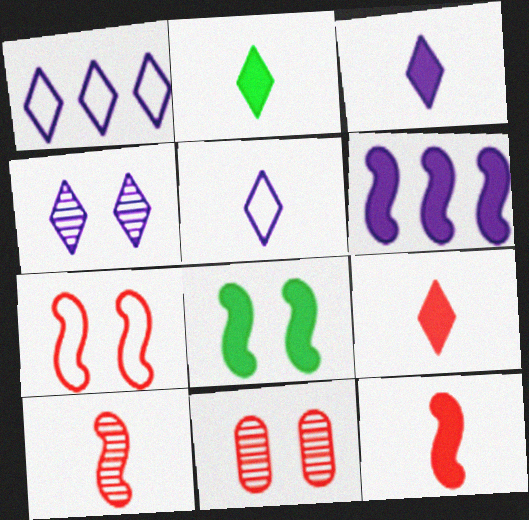[[1, 3, 4], 
[2, 3, 9], 
[6, 8, 12]]